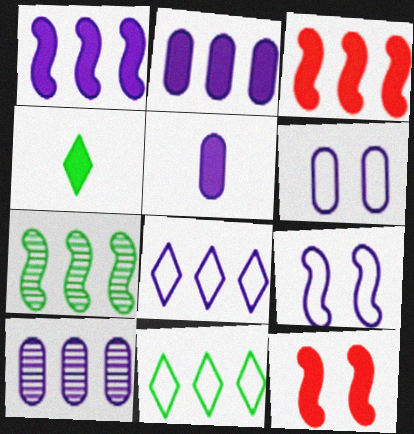[[1, 8, 10], 
[2, 4, 12], 
[3, 10, 11], 
[5, 6, 10]]